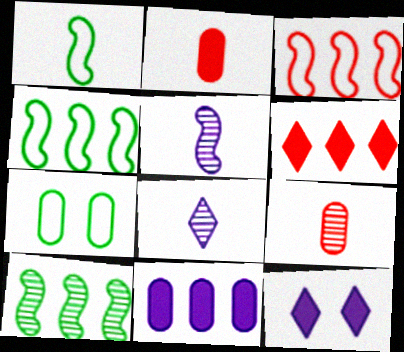[[1, 2, 8], 
[4, 9, 12], 
[5, 6, 7], 
[7, 9, 11]]